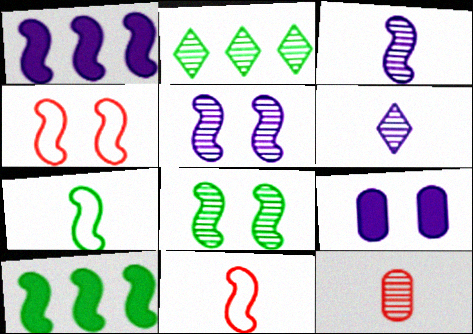[[1, 8, 11], 
[2, 5, 12], 
[2, 9, 11], 
[3, 4, 10], 
[5, 10, 11], 
[7, 8, 10]]